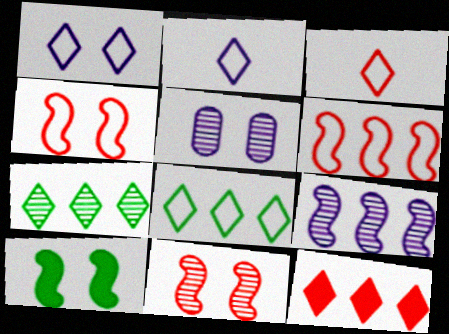[[1, 3, 8]]